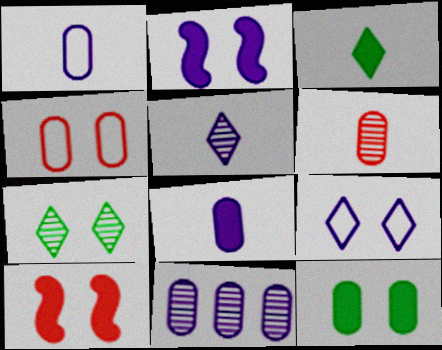[[2, 4, 7]]